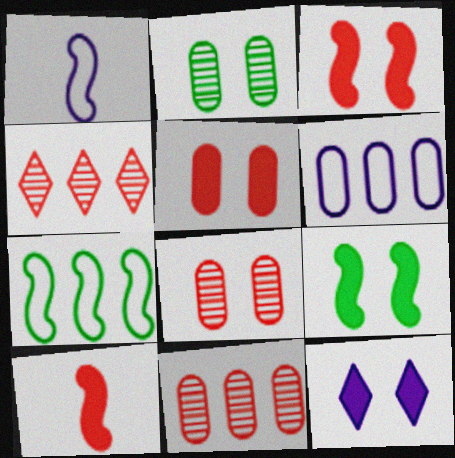[[5, 9, 12]]